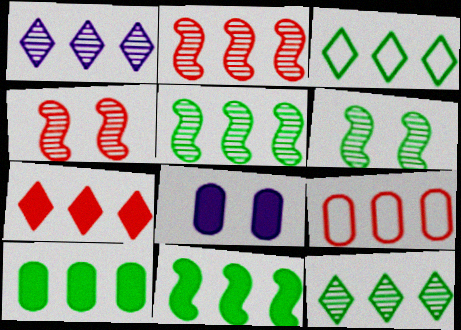[[1, 3, 7], 
[1, 9, 11], 
[2, 7, 9], 
[3, 5, 10]]